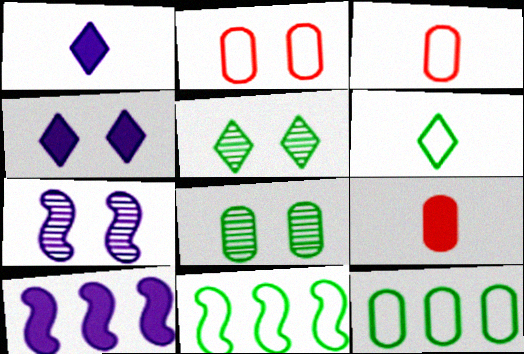[[3, 5, 10]]